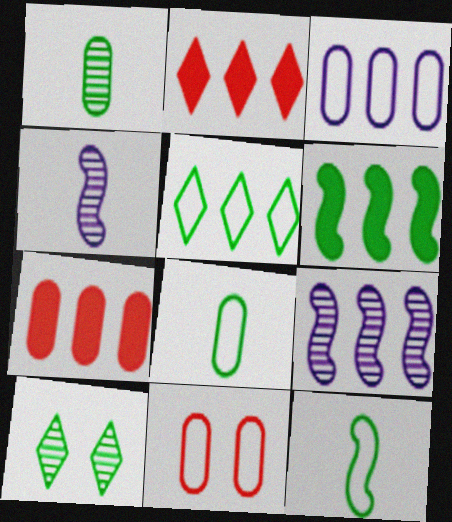[[3, 8, 11], 
[5, 7, 9], 
[6, 8, 10]]